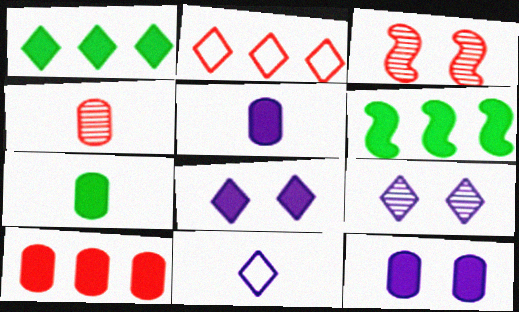[[7, 10, 12]]